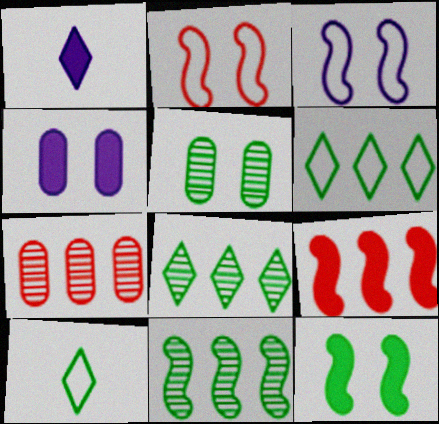[]